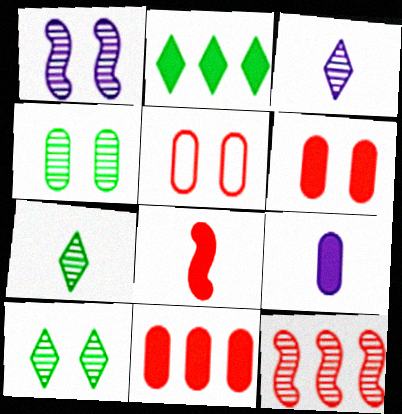[[3, 4, 12]]